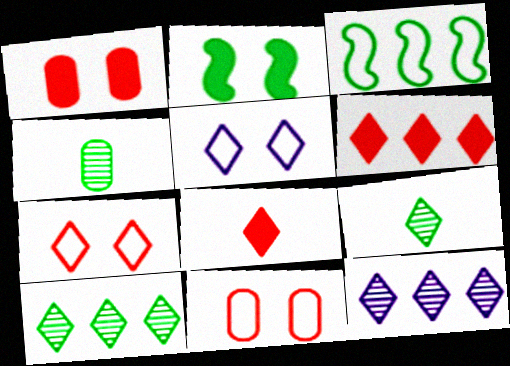[[5, 6, 9], 
[5, 8, 10]]